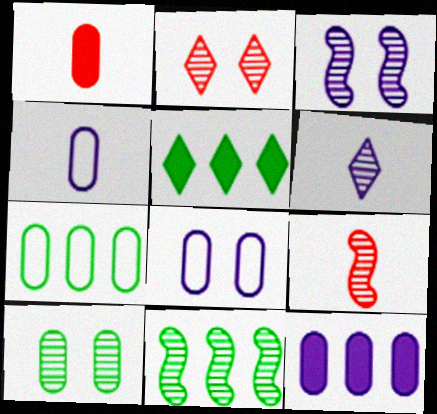[[2, 3, 10], 
[3, 9, 11], 
[5, 7, 11], 
[5, 8, 9]]